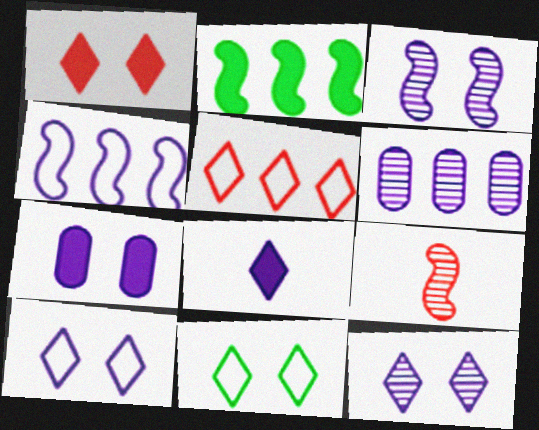[[1, 11, 12], 
[2, 5, 6], 
[3, 7, 10]]